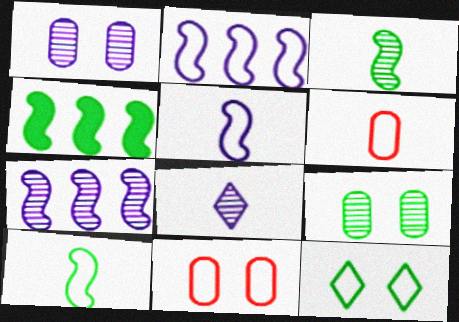[[1, 7, 8], 
[2, 6, 12], 
[4, 8, 11]]